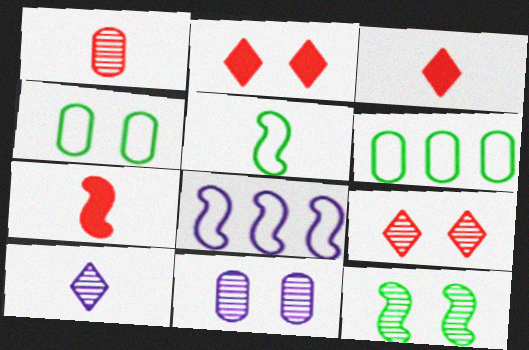[[7, 8, 12], 
[9, 11, 12]]